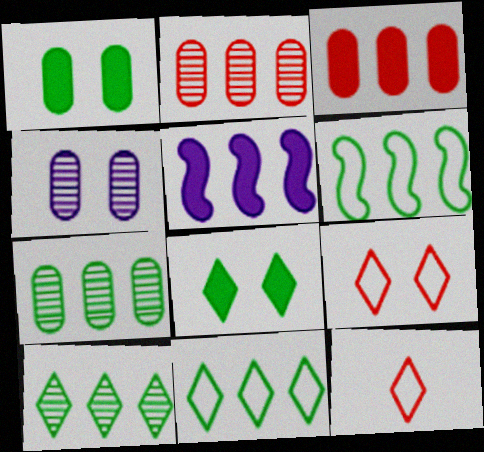[[2, 5, 11]]